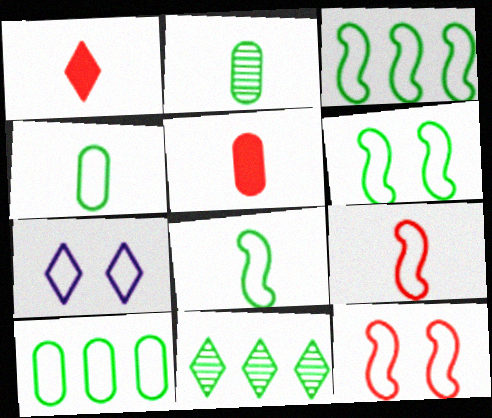[[1, 7, 11], 
[3, 6, 8], 
[7, 9, 10]]